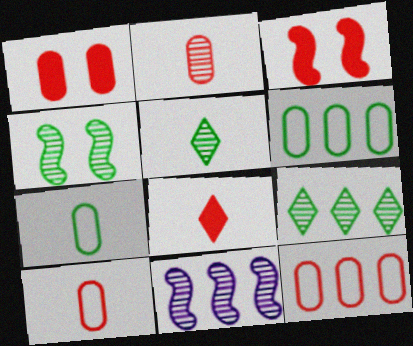[[1, 2, 12]]